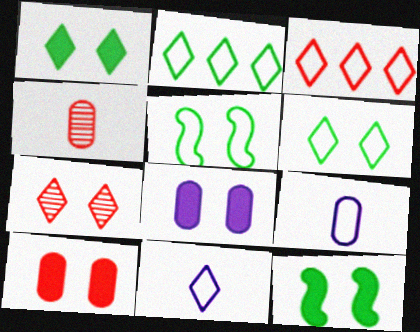[[3, 5, 9], 
[3, 6, 11], 
[5, 7, 8]]